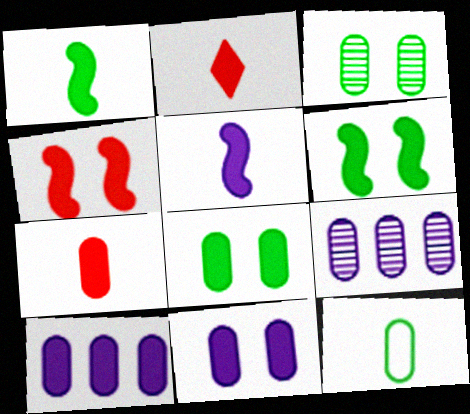[[2, 6, 10], 
[7, 8, 10]]